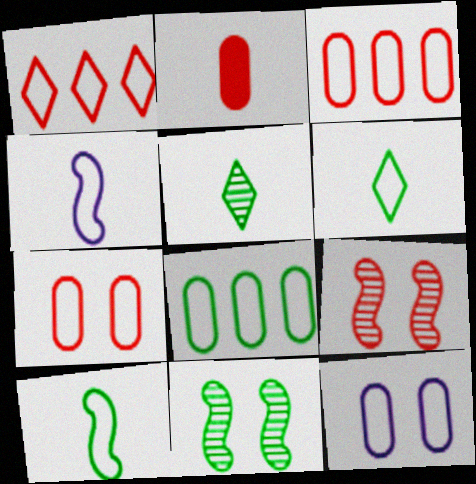[[1, 2, 9], 
[1, 10, 12], 
[2, 4, 5]]